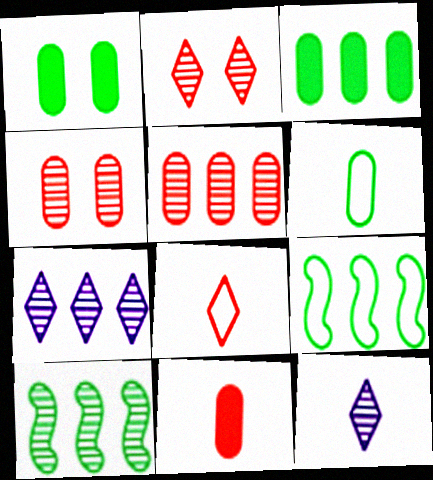[[4, 10, 12], 
[5, 7, 10]]